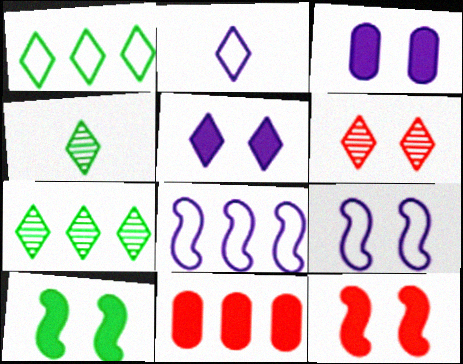[[4, 9, 11], 
[7, 8, 11]]